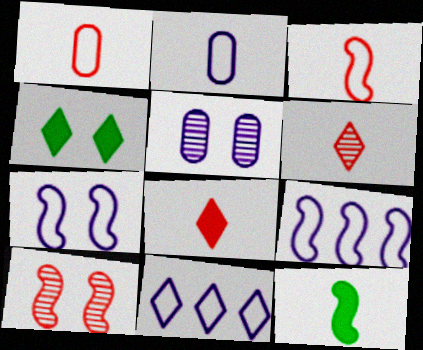[[2, 6, 12], 
[2, 7, 11], 
[4, 6, 11], 
[9, 10, 12]]